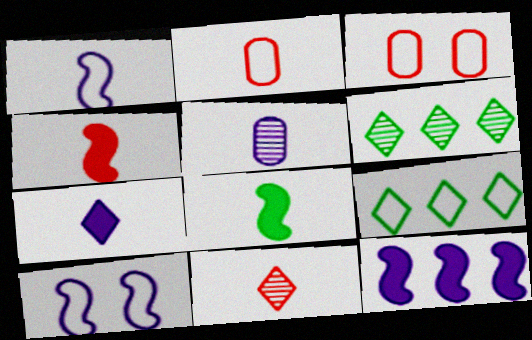[[1, 3, 9], 
[1, 5, 7], 
[2, 4, 11], 
[2, 9, 10]]